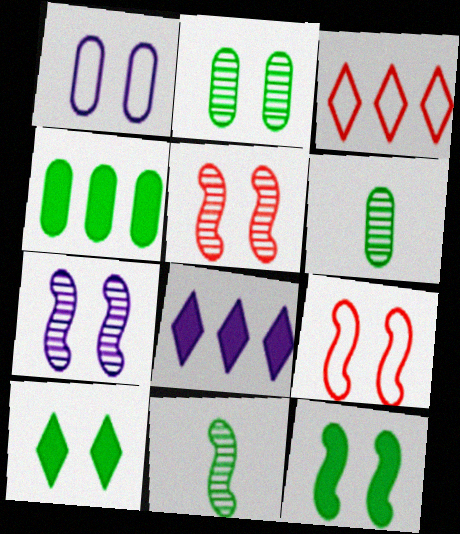[[1, 5, 10], 
[6, 8, 9], 
[7, 9, 12]]